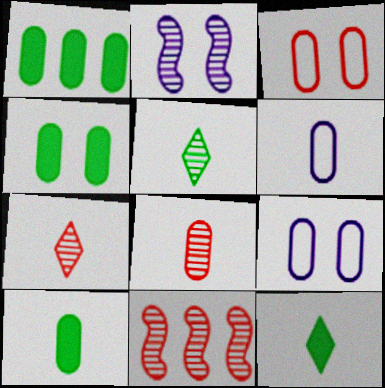[[1, 4, 10], 
[1, 8, 9], 
[6, 8, 10], 
[9, 11, 12]]